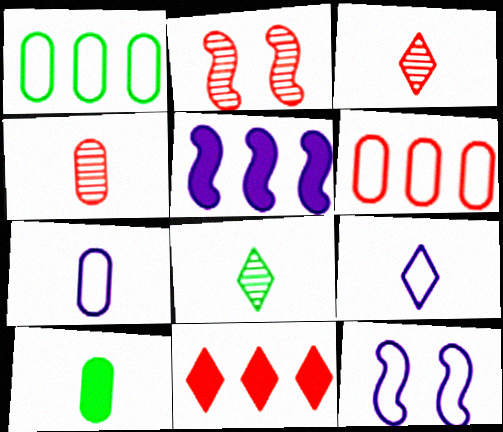[[4, 7, 10]]